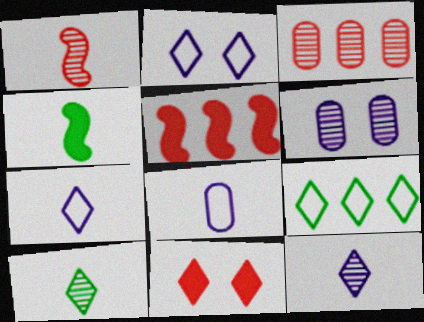[[2, 3, 4], 
[9, 11, 12]]